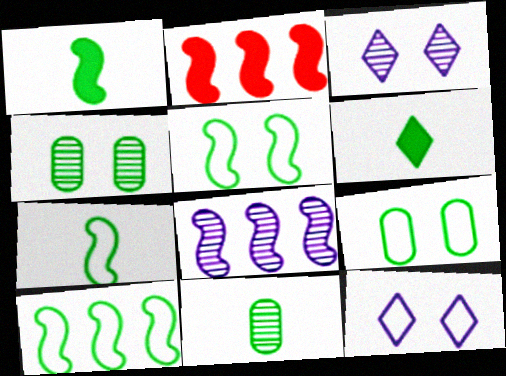[[2, 8, 10], 
[2, 11, 12], 
[4, 6, 10], 
[5, 7, 10], 
[6, 7, 11]]